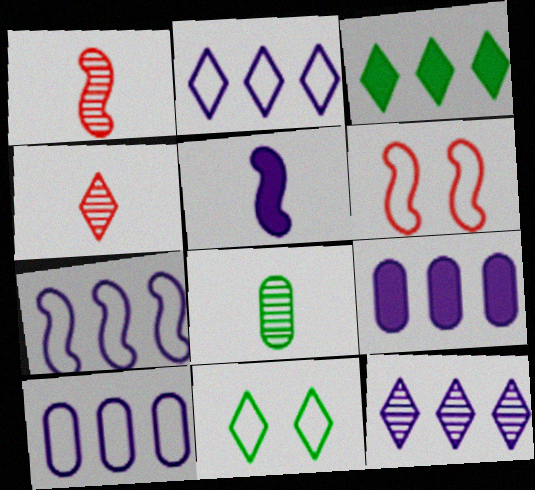[[1, 9, 11], 
[2, 7, 10], 
[7, 9, 12]]